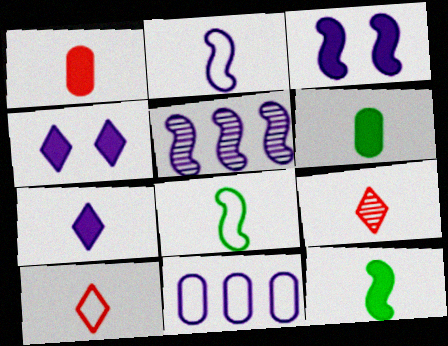[[1, 7, 12], 
[2, 3, 5], 
[2, 6, 9]]